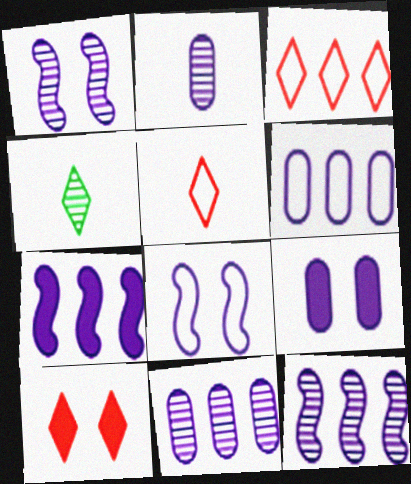[[2, 6, 9]]